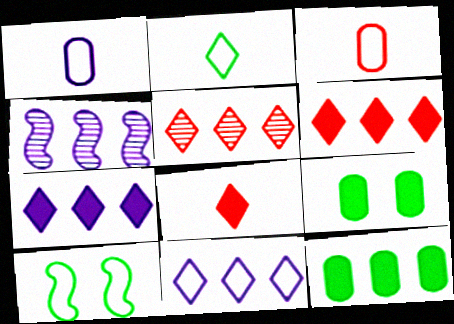[[3, 10, 11]]